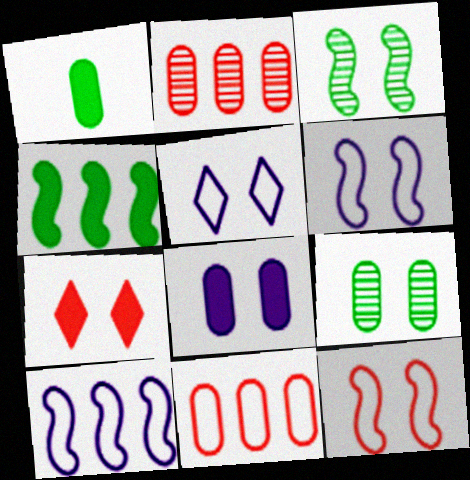[[6, 7, 9]]